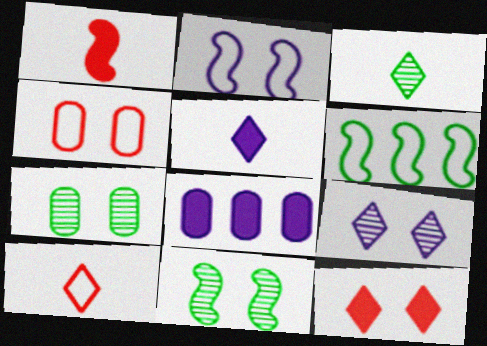[[2, 7, 12], 
[3, 5, 10], 
[8, 10, 11]]